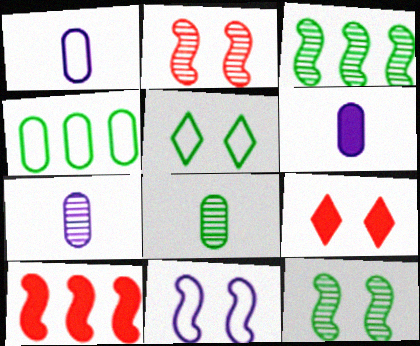[[1, 3, 9], 
[1, 6, 7], 
[5, 7, 10]]